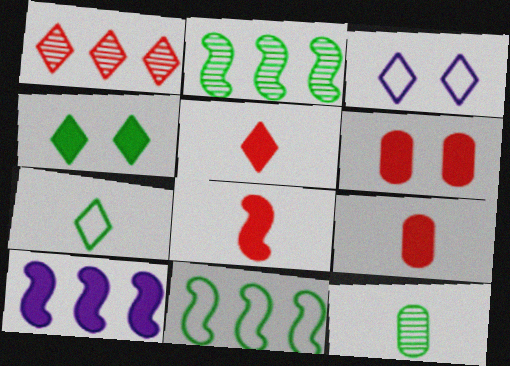[[2, 3, 9], 
[4, 9, 10], 
[4, 11, 12], 
[5, 8, 9]]